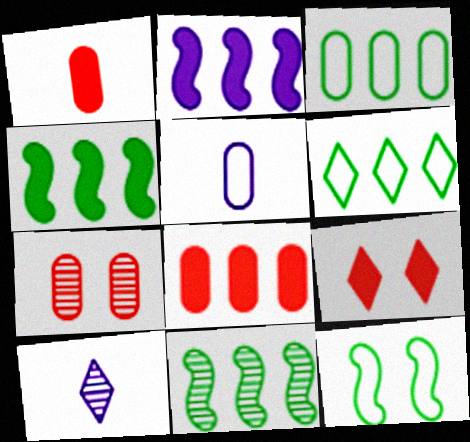[[5, 9, 11], 
[6, 9, 10], 
[7, 10, 11], 
[8, 10, 12]]